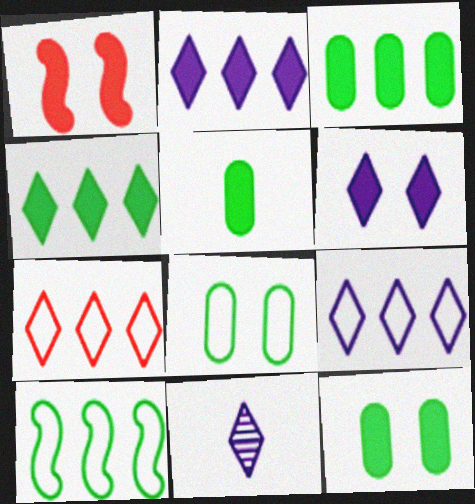[[1, 2, 5], 
[1, 6, 12], 
[3, 5, 12], 
[6, 9, 11]]